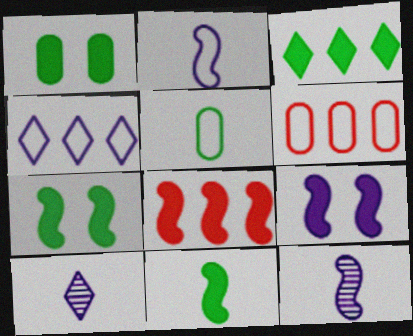[[1, 3, 11], 
[6, 7, 10], 
[8, 9, 11]]